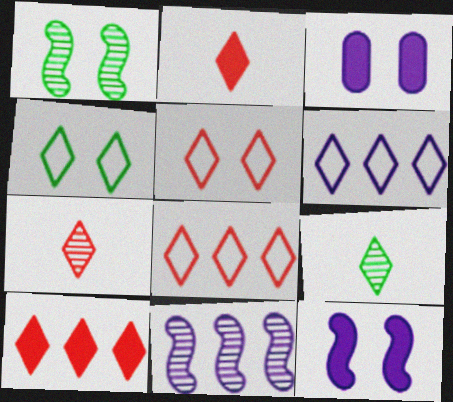[[1, 3, 5], 
[5, 7, 10]]